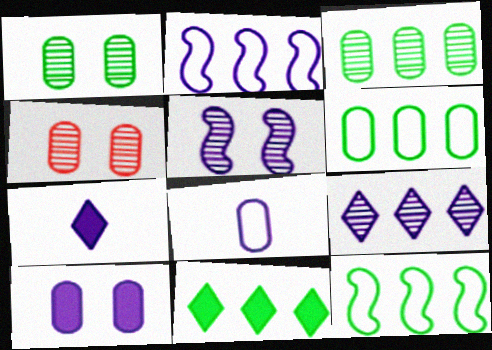[[3, 11, 12], 
[4, 7, 12]]